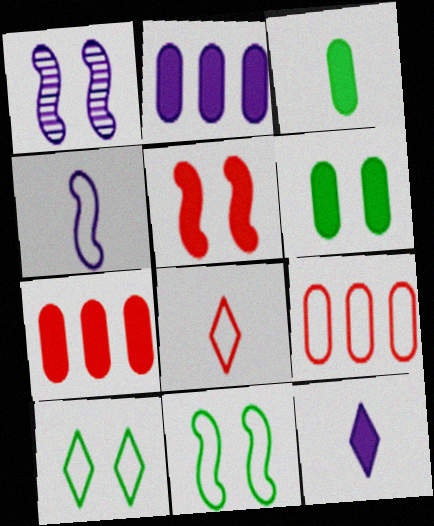[[1, 5, 11], 
[4, 9, 10]]